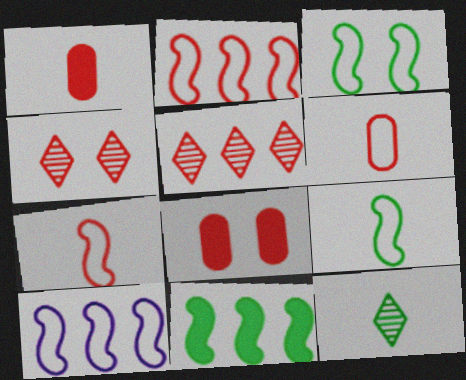[[1, 2, 4], 
[3, 7, 10], 
[5, 7, 8], 
[8, 10, 12]]